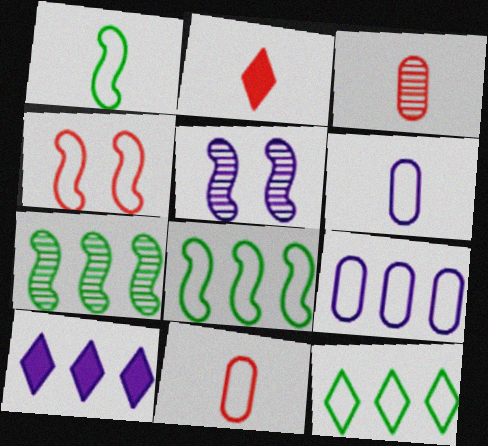[[4, 6, 12], 
[5, 6, 10]]